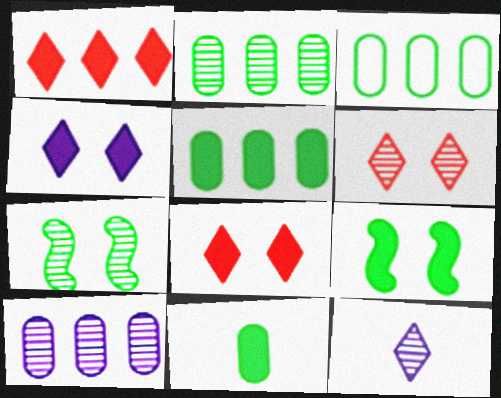[[2, 3, 5]]